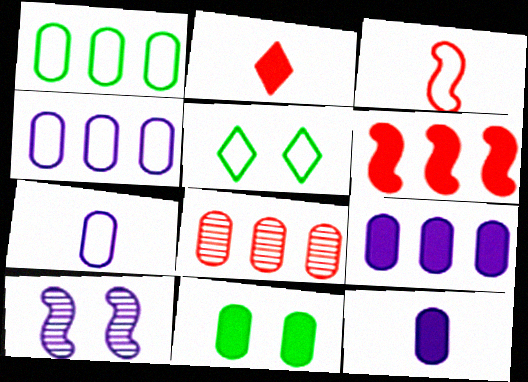[[1, 2, 10], 
[1, 8, 9], 
[3, 4, 5], 
[7, 8, 11]]